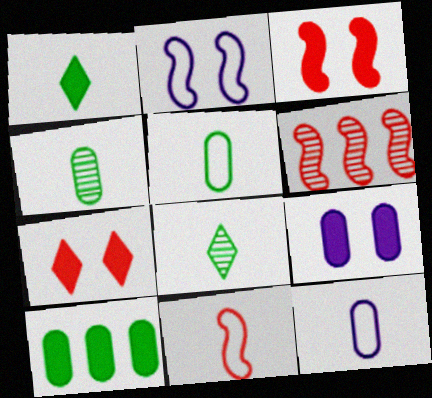[[3, 6, 11]]